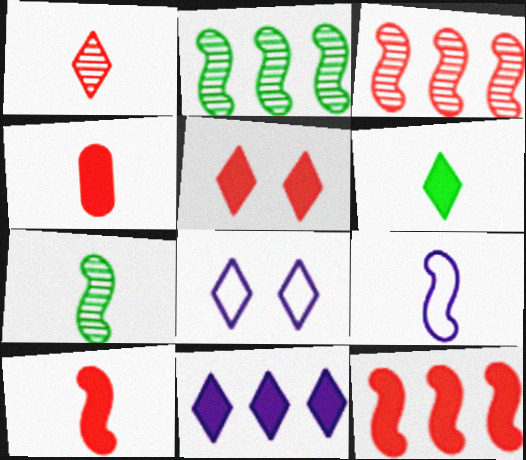[[2, 4, 8], 
[4, 5, 12], 
[5, 6, 11], 
[7, 9, 10]]